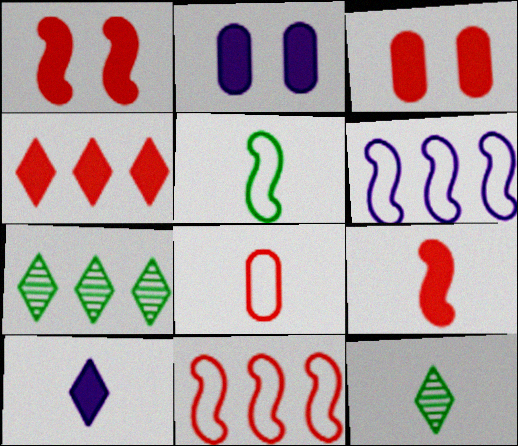[[2, 11, 12], 
[3, 4, 9], 
[3, 6, 12]]